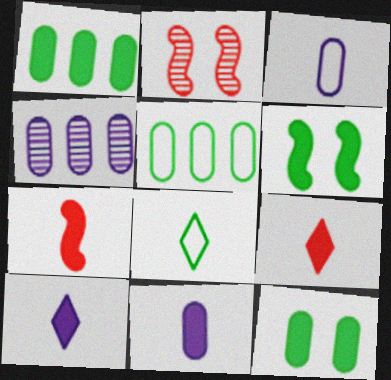[[2, 5, 10]]